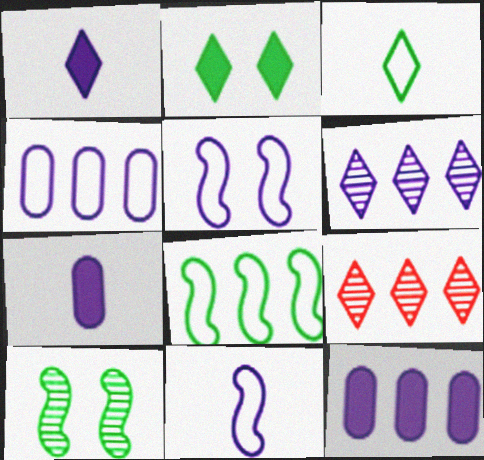[[5, 6, 7], 
[8, 9, 12]]